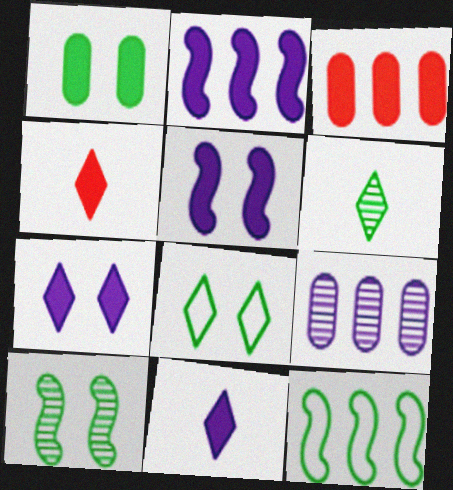[[1, 2, 4], 
[1, 6, 12], 
[1, 8, 10]]